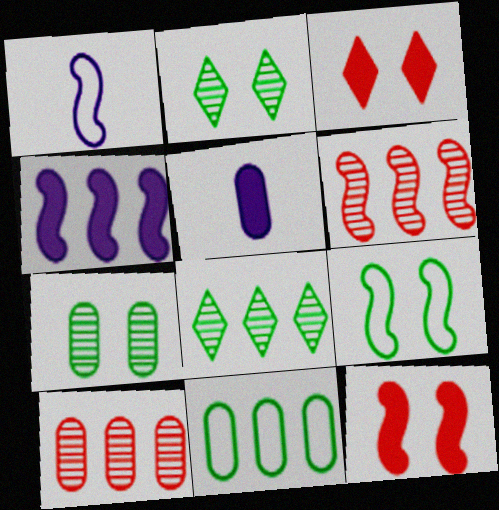[]